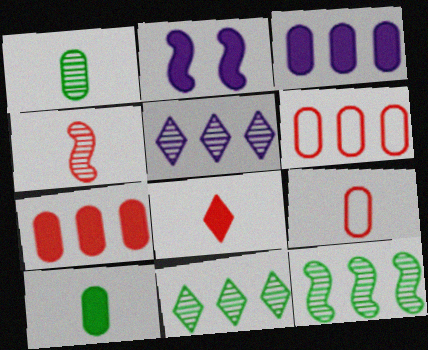[[2, 9, 11], 
[4, 8, 9]]